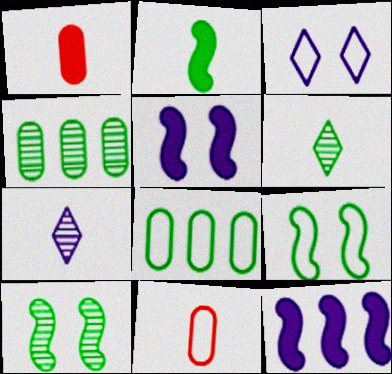[[2, 7, 11], 
[4, 6, 10]]